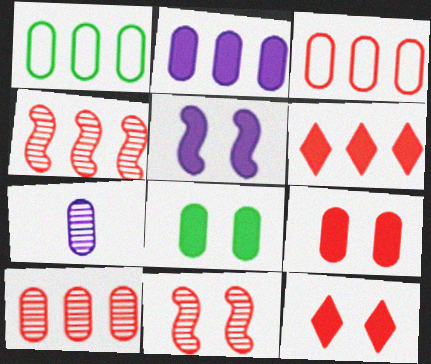[[1, 2, 10], 
[1, 7, 9], 
[3, 4, 6], 
[3, 7, 8], 
[5, 8, 12]]